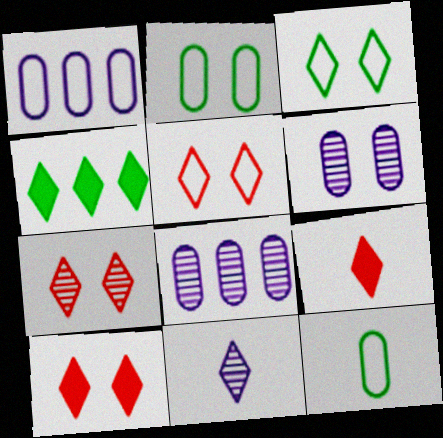[[4, 5, 11], 
[5, 7, 10]]